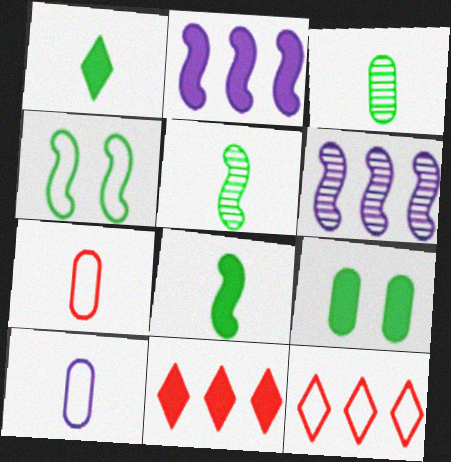[[4, 10, 12]]